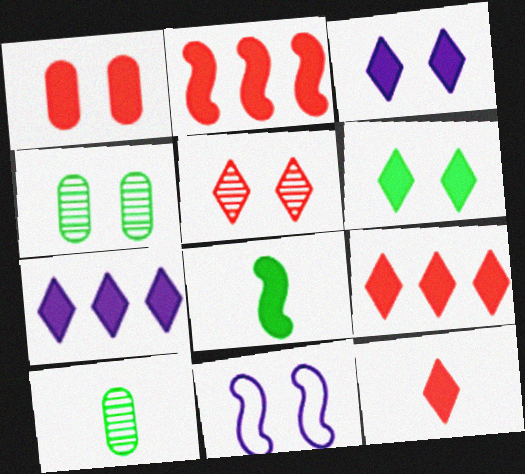[[1, 2, 12], 
[1, 7, 8], 
[6, 7, 12], 
[9, 10, 11]]